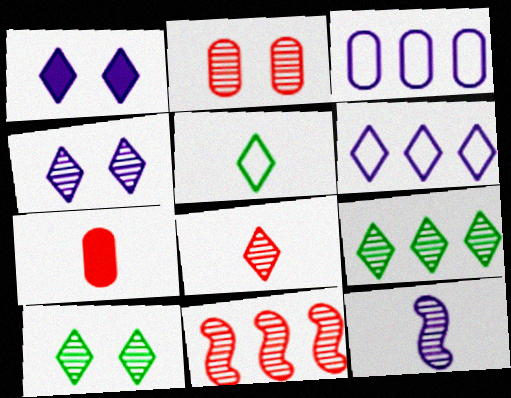[[1, 3, 12], 
[2, 8, 11], 
[2, 9, 12], 
[4, 8, 9], 
[5, 7, 12]]